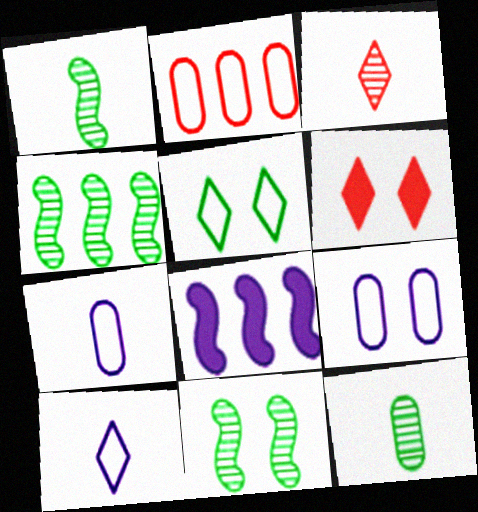[[1, 4, 11], 
[4, 6, 7], 
[6, 9, 11]]